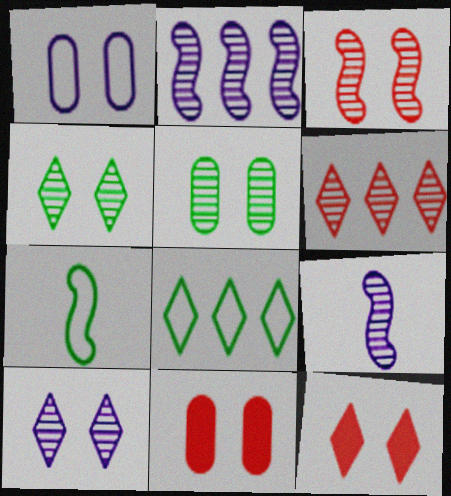[[1, 5, 11], 
[3, 5, 10], 
[5, 6, 9], 
[8, 9, 11]]